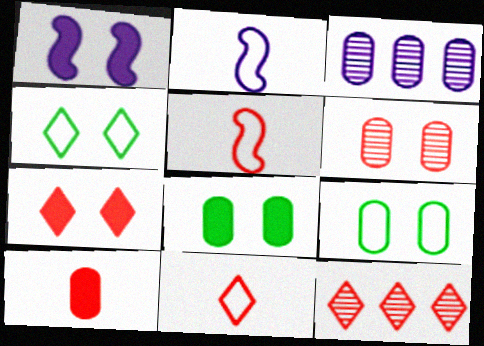[[1, 4, 6], 
[1, 7, 8], 
[2, 8, 12], 
[3, 9, 10], 
[7, 11, 12]]